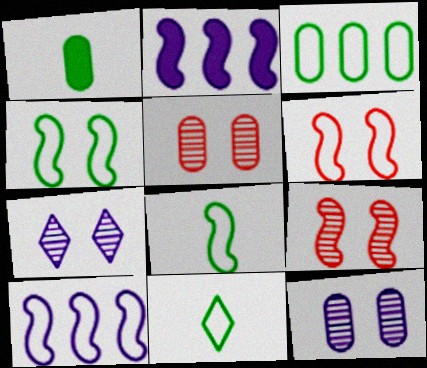[[2, 5, 11], 
[2, 8, 9], 
[3, 4, 11], 
[6, 8, 10]]